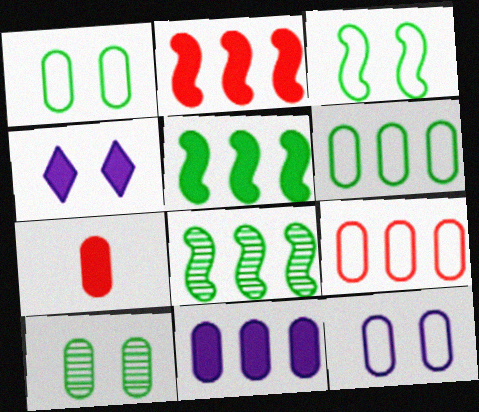[[4, 5, 7]]